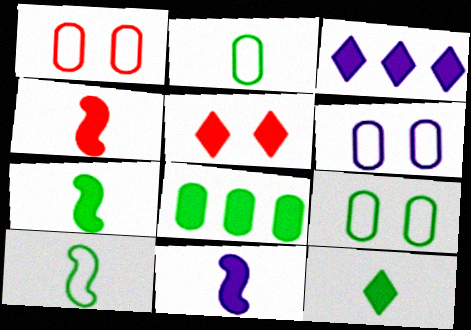[[1, 6, 9], 
[3, 5, 12], 
[4, 7, 11], 
[5, 8, 11]]